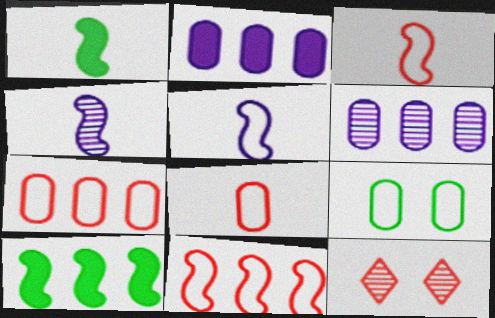[[1, 3, 4]]